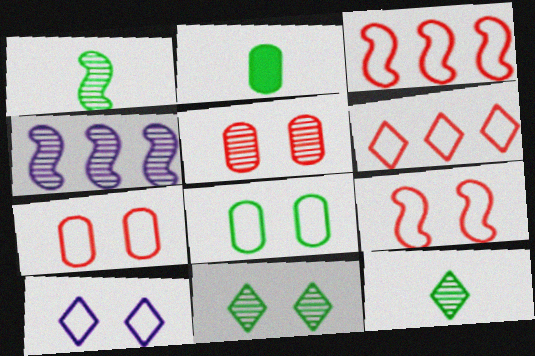[[4, 5, 12], 
[8, 9, 10]]